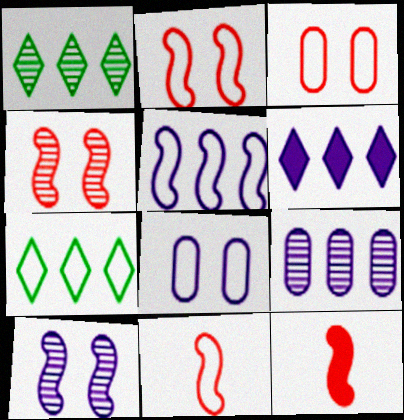[[1, 8, 12], 
[5, 6, 9], 
[7, 8, 11]]